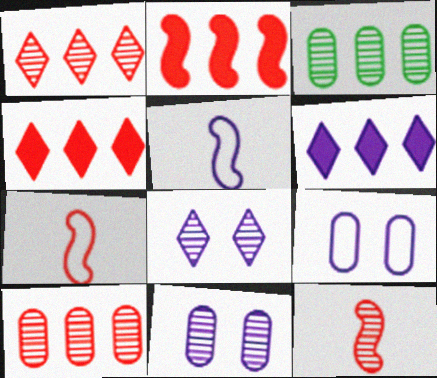[[3, 8, 12], 
[5, 6, 11]]